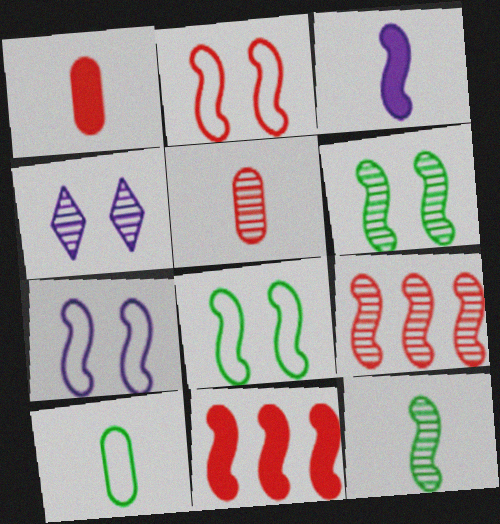[[2, 7, 8], 
[3, 8, 9], 
[4, 10, 11], 
[7, 11, 12]]